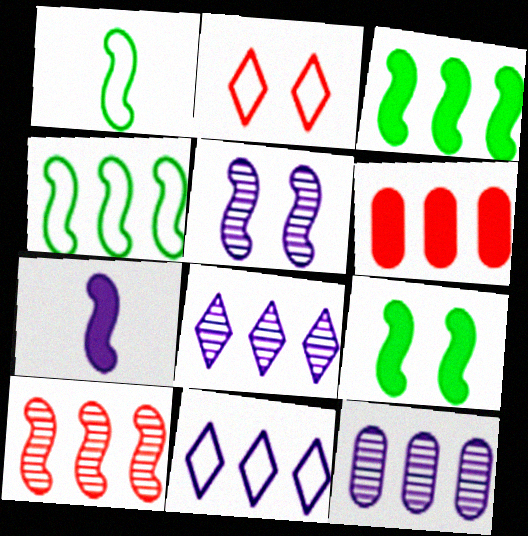[[4, 6, 8]]